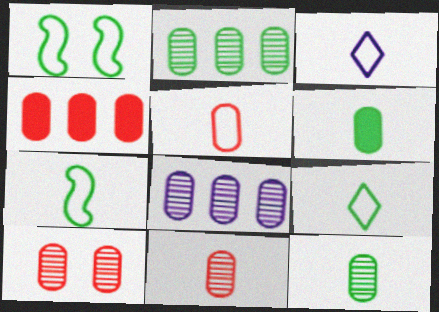[[3, 5, 7], 
[4, 5, 10], 
[8, 10, 12]]